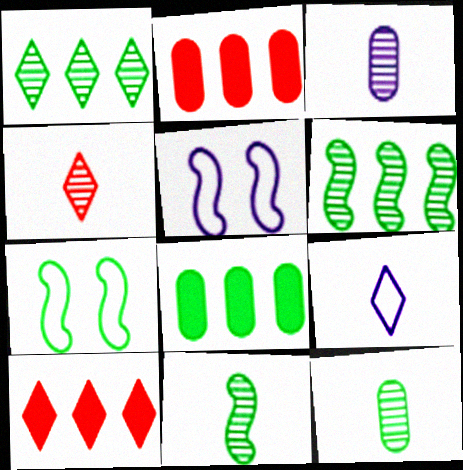[[3, 4, 11], 
[3, 7, 10], 
[4, 5, 8], 
[5, 10, 12]]